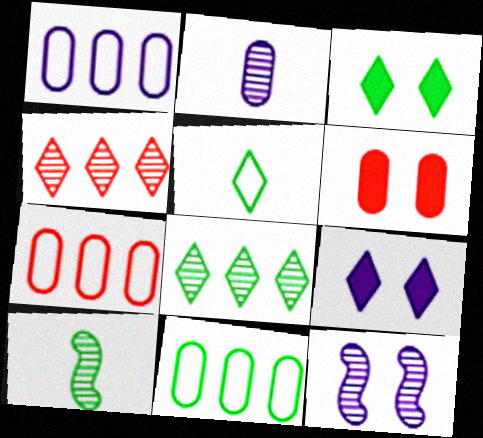[[1, 7, 11], 
[2, 6, 11], 
[3, 5, 8], 
[3, 10, 11], 
[4, 5, 9], 
[7, 9, 10]]